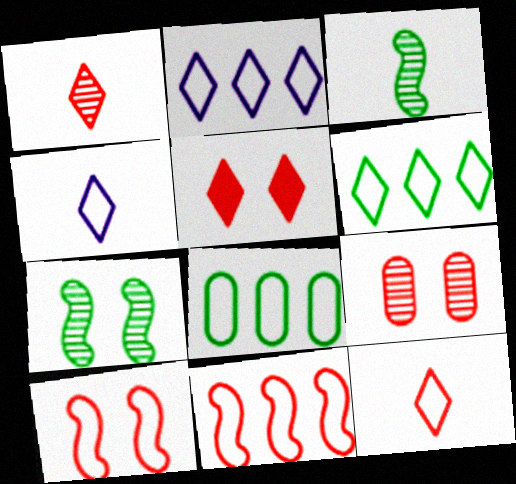[[2, 8, 11], 
[4, 8, 10], 
[5, 9, 10]]